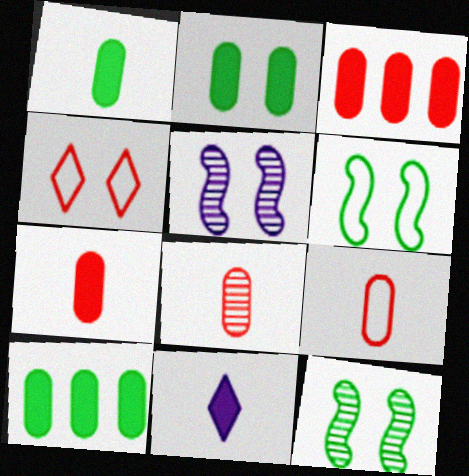[[1, 2, 10], 
[2, 4, 5], 
[7, 8, 9]]